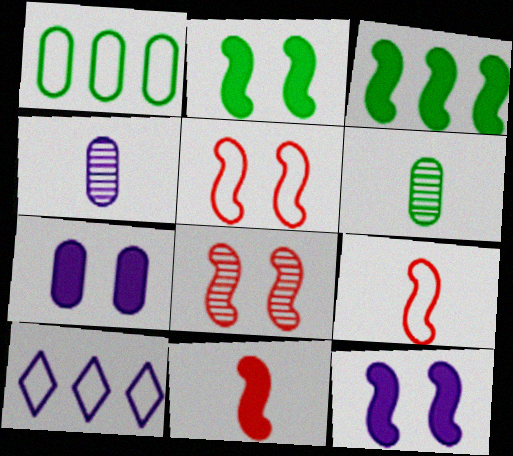[[3, 11, 12], 
[4, 10, 12]]